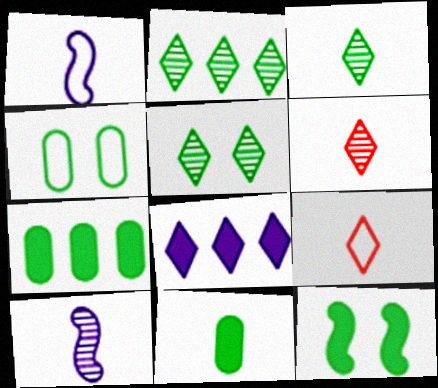[[1, 6, 11], 
[2, 3, 5], 
[4, 5, 12], 
[5, 8, 9], 
[9, 10, 11]]